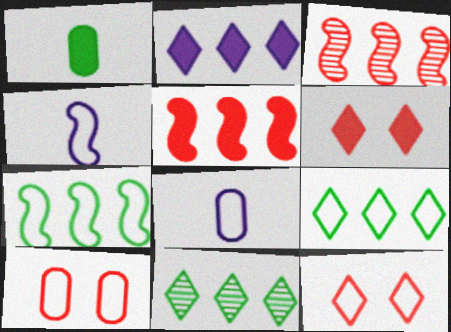[[4, 9, 10], 
[7, 8, 12]]